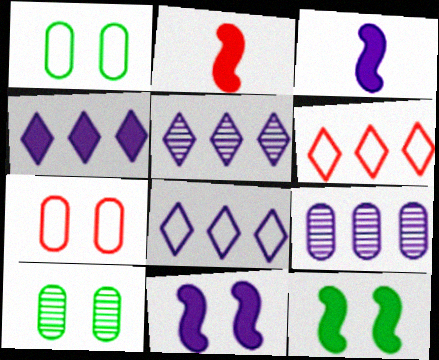[[1, 2, 5], 
[2, 8, 10], 
[3, 6, 10], 
[4, 5, 8]]